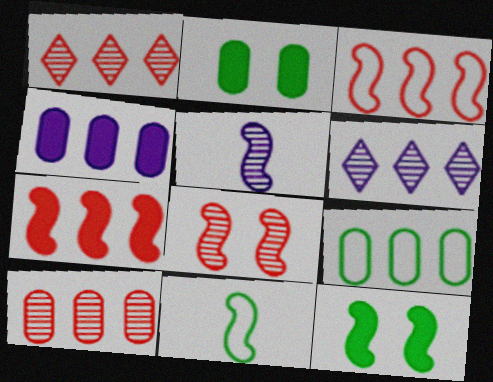[[3, 5, 12], 
[4, 9, 10], 
[6, 7, 9]]